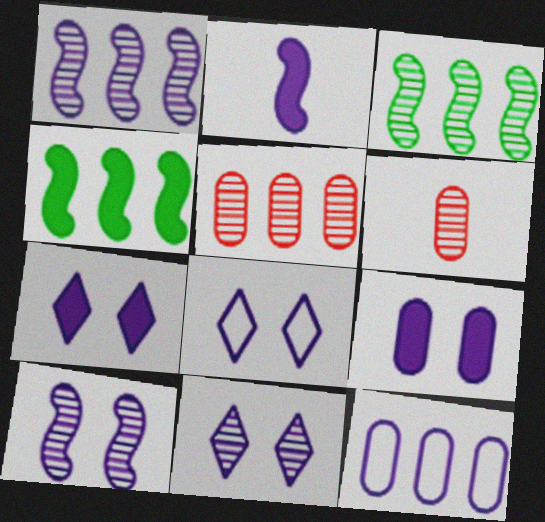[[2, 11, 12], 
[3, 6, 11], 
[4, 6, 8], 
[7, 8, 11], 
[8, 9, 10]]